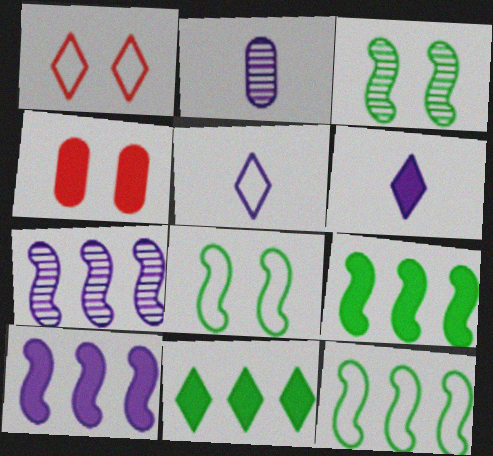[[1, 2, 9], 
[4, 6, 9]]